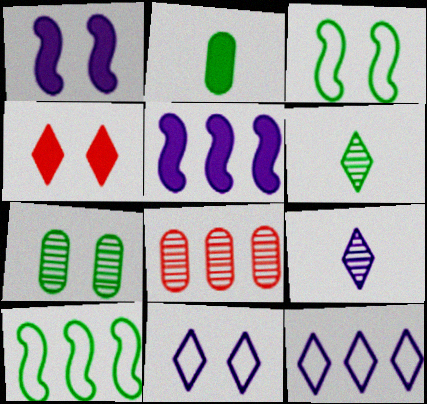[[2, 4, 5], 
[4, 6, 12]]